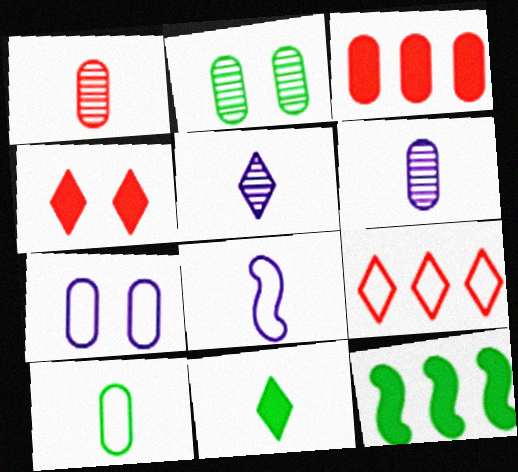[[1, 8, 11]]